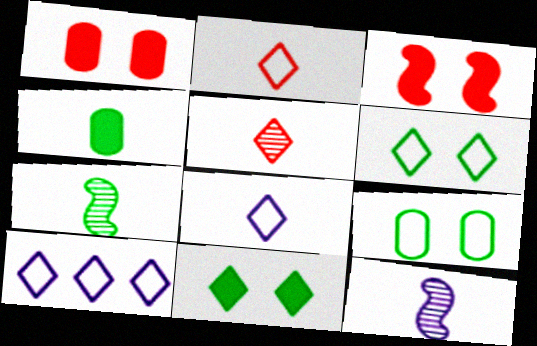[[1, 7, 10], 
[2, 4, 12], 
[2, 6, 10], 
[5, 10, 11]]